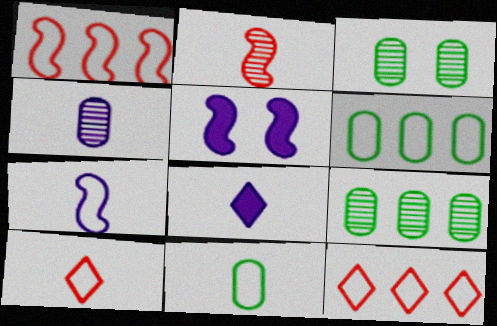[[1, 3, 8], 
[2, 8, 11], 
[4, 7, 8], 
[5, 9, 10], 
[7, 10, 11]]